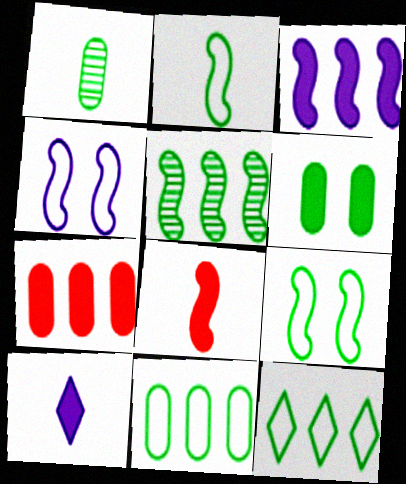[[1, 6, 11], 
[4, 5, 8]]